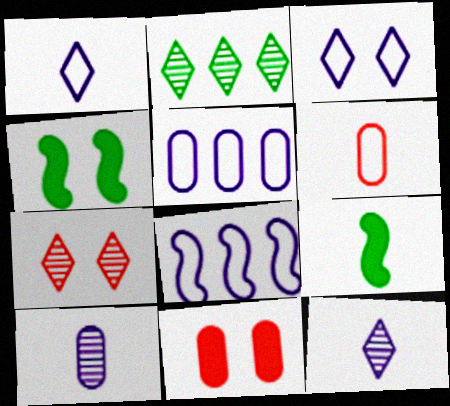[[2, 7, 12], 
[5, 7, 9], 
[6, 9, 12]]